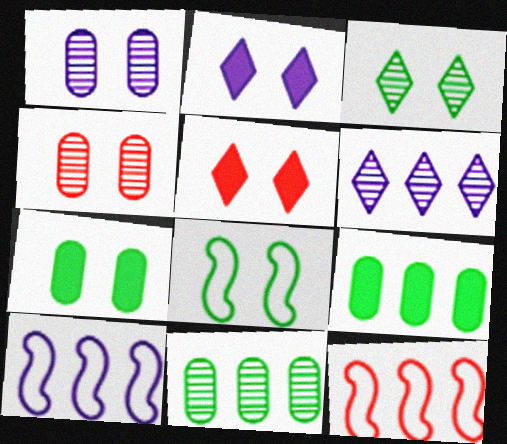[[1, 5, 8], 
[2, 4, 8], 
[3, 7, 8], 
[6, 9, 12]]